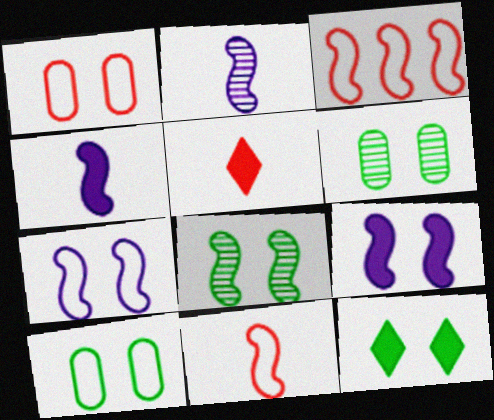[[3, 4, 8], 
[8, 10, 12]]